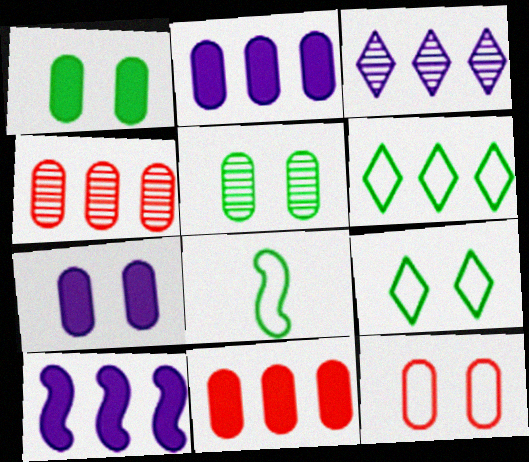[[4, 6, 10], 
[5, 7, 12]]